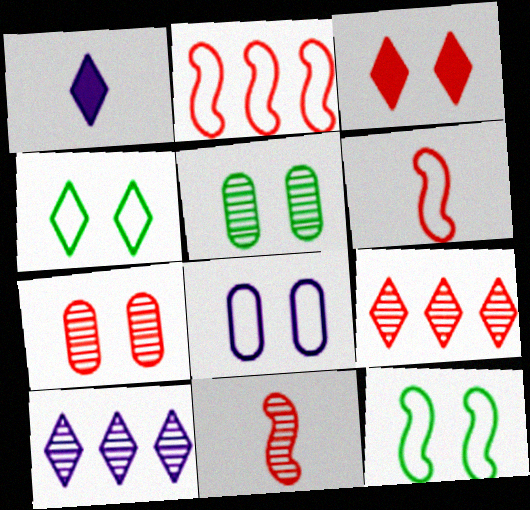[[1, 2, 5], 
[1, 4, 9], 
[5, 10, 11], 
[7, 9, 11]]